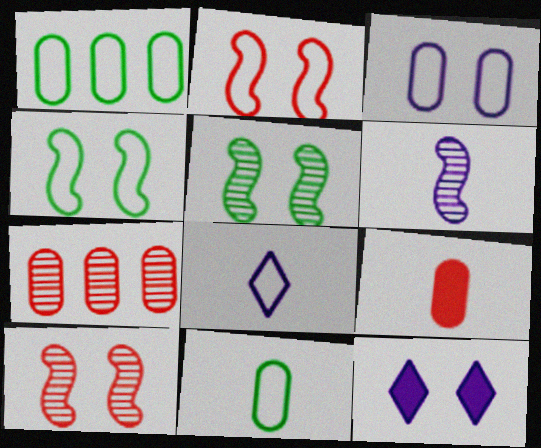[[1, 2, 8]]